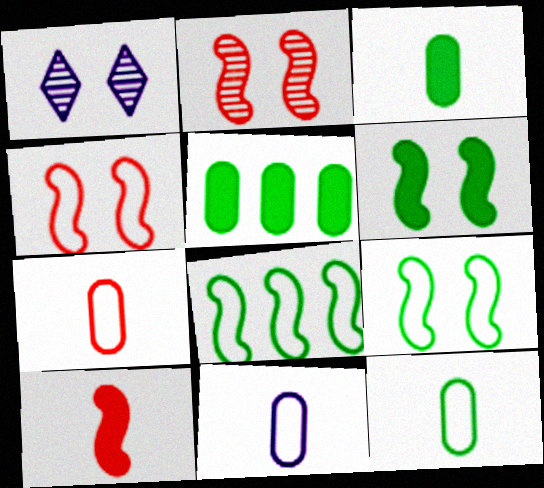[[7, 11, 12]]